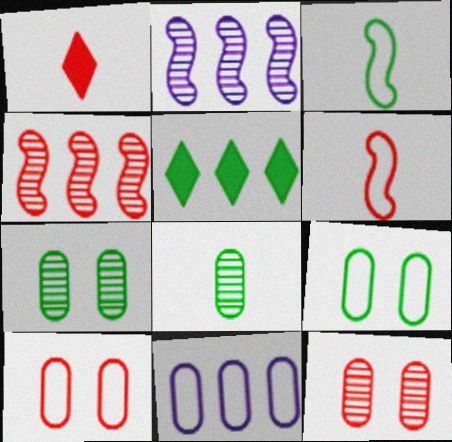[[1, 2, 9], 
[1, 4, 10], 
[3, 5, 7], 
[4, 5, 11]]